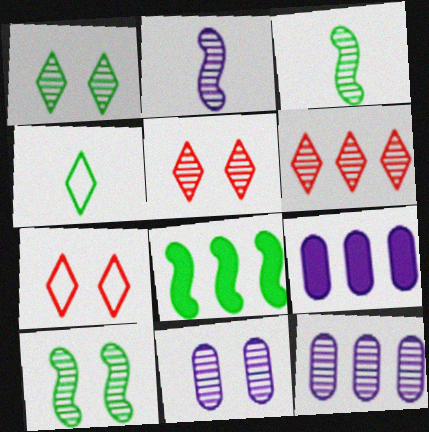[[3, 5, 12], 
[3, 6, 11], 
[3, 7, 9], 
[5, 10, 11]]